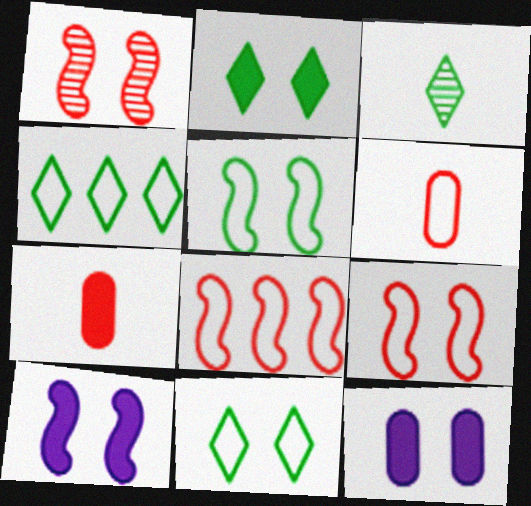[[1, 5, 10], 
[1, 11, 12], 
[2, 3, 4], 
[3, 8, 12]]